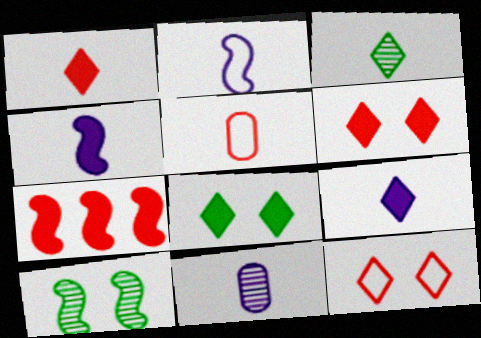[[2, 7, 10], 
[2, 9, 11], 
[3, 4, 5]]